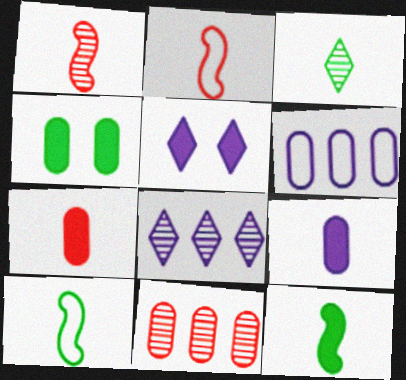[[2, 3, 9], 
[2, 4, 8], 
[5, 10, 11]]